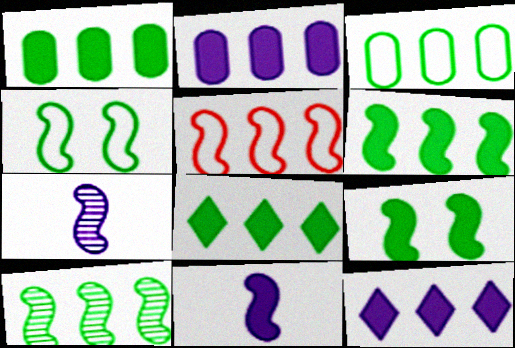[[1, 6, 8], 
[3, 8, 10], 
[5, 7, 9]]